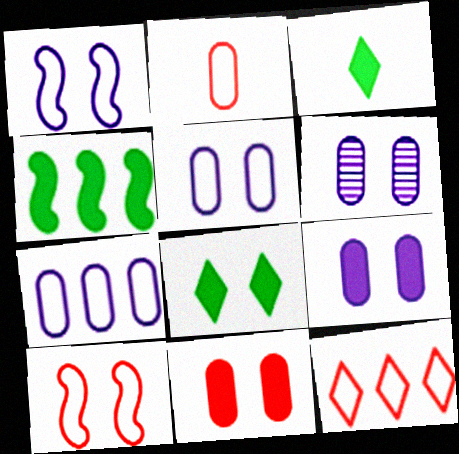[[2, 10, 12], 
[5, 6, 9], 
[6, 8, 10]]